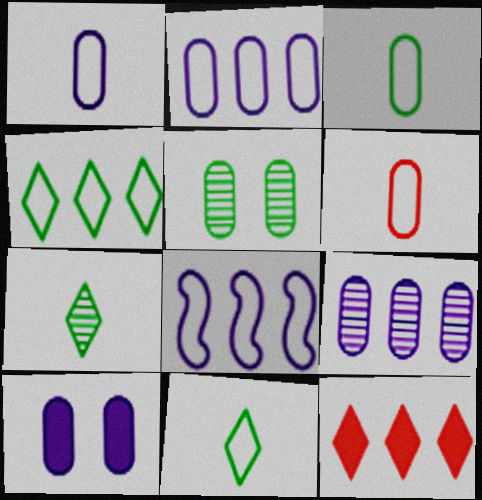[[1, 3, 6], 
[1, 9, 10]]